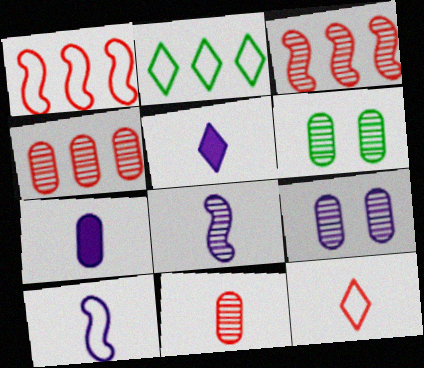[[1, 5, 6]]